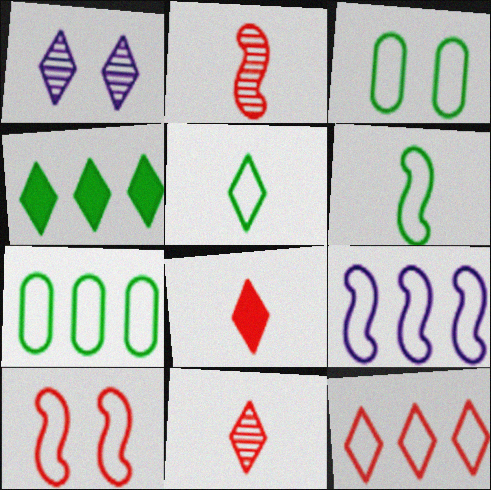[[6, 9, 10], 
[7, 9, 12]]